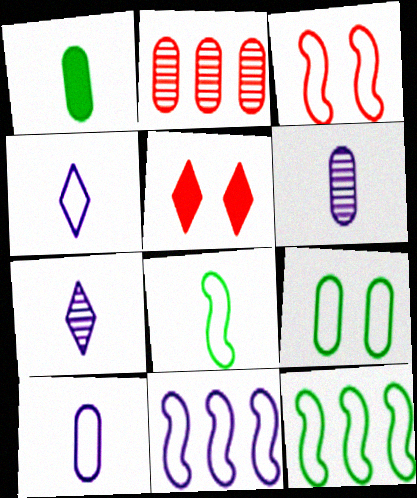[[3, 8, 11], 
[5, 6, 12]]